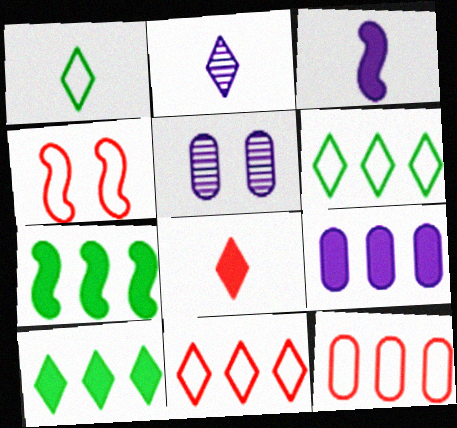[[1, 2, 8]]